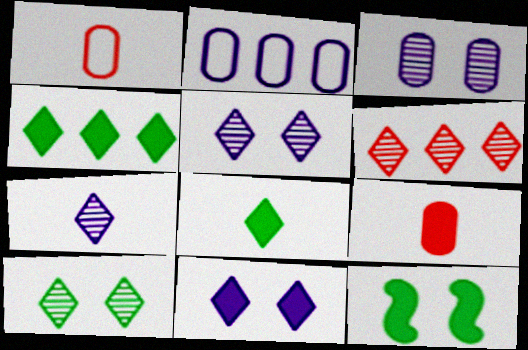[[6, 7, 10]]